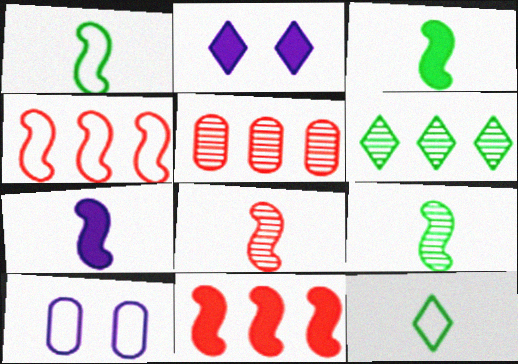[[1, 2, 5], 
[1, 3, 9], 
[1, 7, 8], 
[4, 10, 12]]